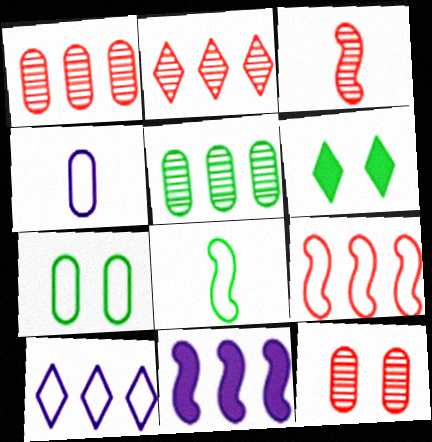[[2, 3, 12], 
[5, 6, 8]]